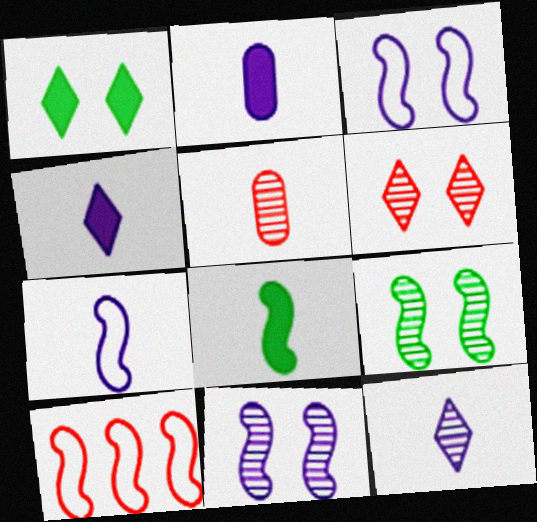[[2, 7, 12], 
[8, 10, 11]]